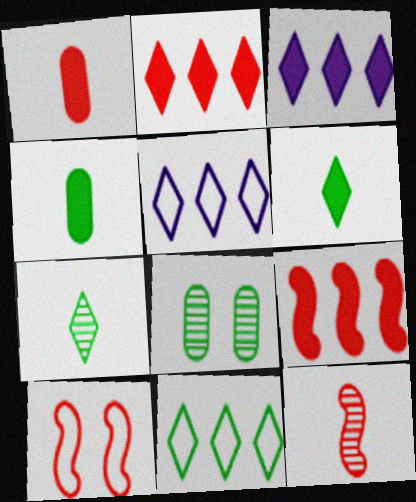[[9, 10, 12]]